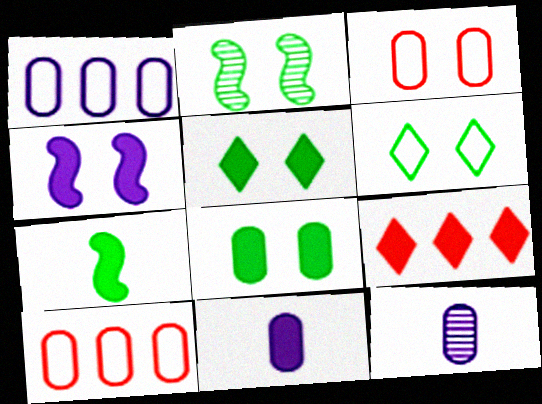[[2, 6, 8], 
[8, 10, 12]]